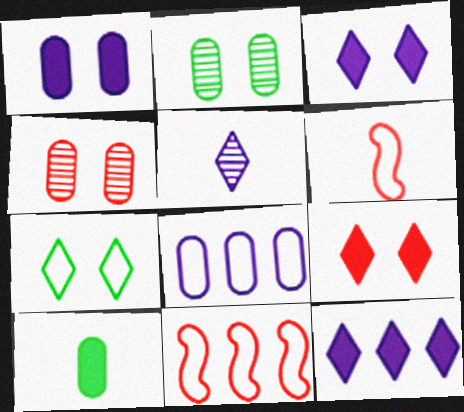[[2, 6, 12], 
[4, 8, 10], 
[5, 6, 10], 
[6, 7, 8]]